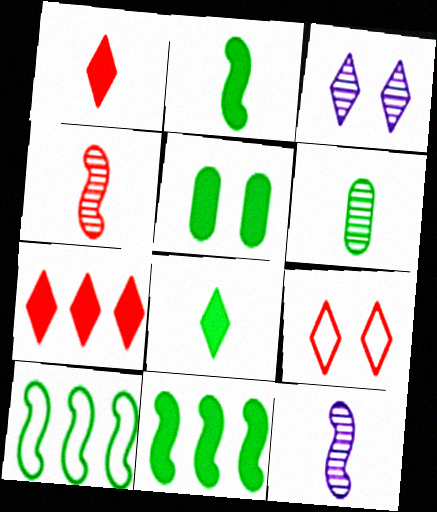[[5, 8, 11]]